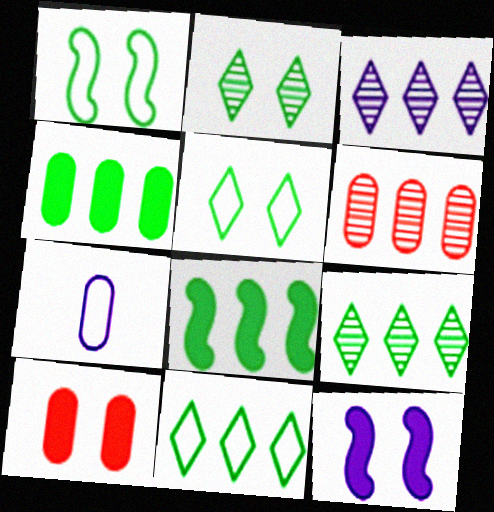[[3, 7, 12]]